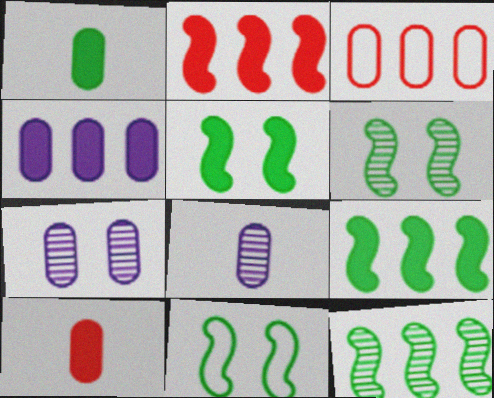[[1, 3, 7], 
[5, 6, 11]]